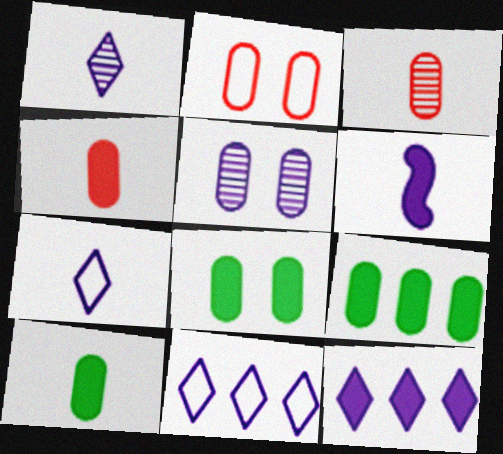[[2, 5, 8], 
[5, 6, 11], 
[8, 9, 10]]